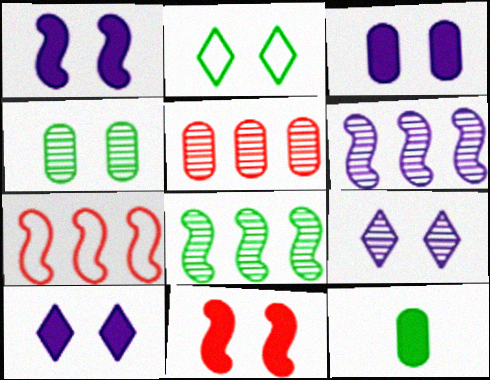[[1, 3, 10], 
[2, 8, 12], 
[7, 9, 12]]